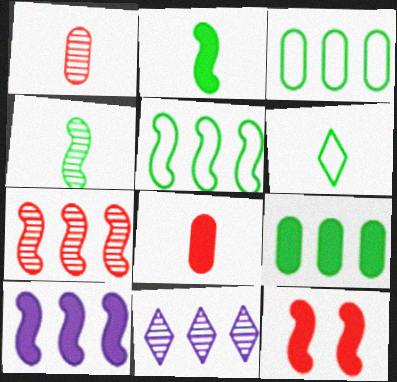[[2, 10, 12], 
[5, 7, 10]]